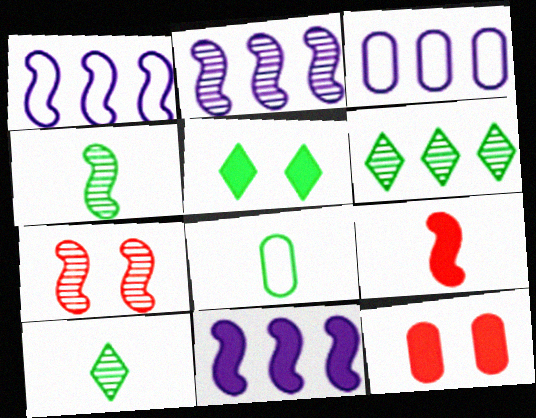[[1, 2, 11], 
[1, 10, 12], 
[2, 4, 7]]